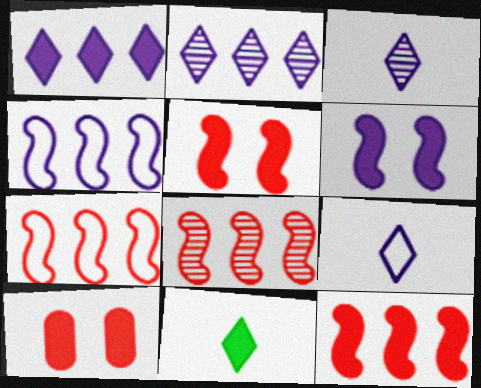[[7, 8, 12]]